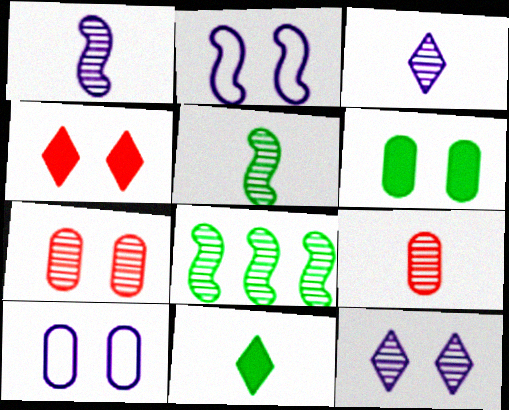[[3, 5, 9], 
[3, 7, 8], 
[6, 7, 10], 
[8, 9, 12]]